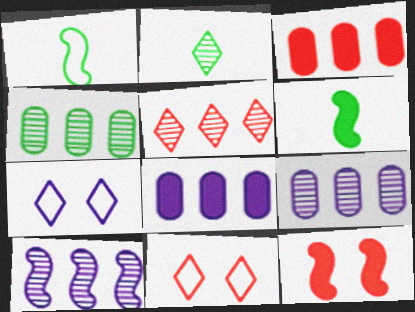[[1, 10, 12], 
[4, 5, 10], 
[6, 9, 11]]